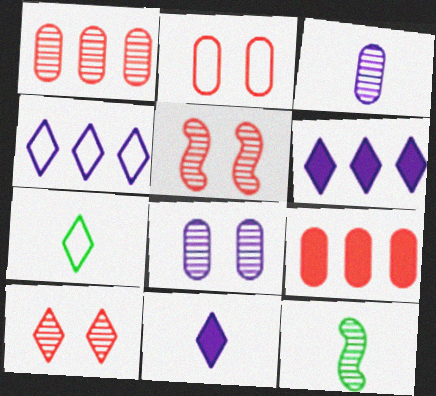[[2, 6, 12], 
[6, 7, 10]]